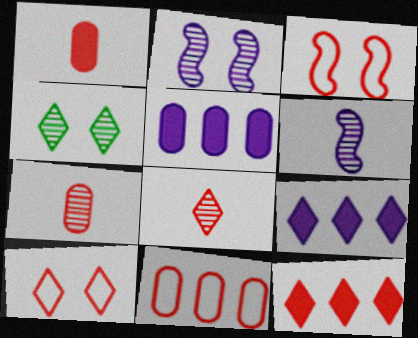[[3, 7, 12], 
[8, 10, 12]]